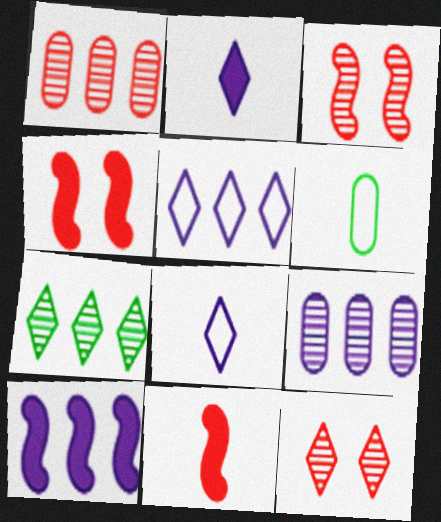[[5, 9, 10], 
[6, 10, 12]]